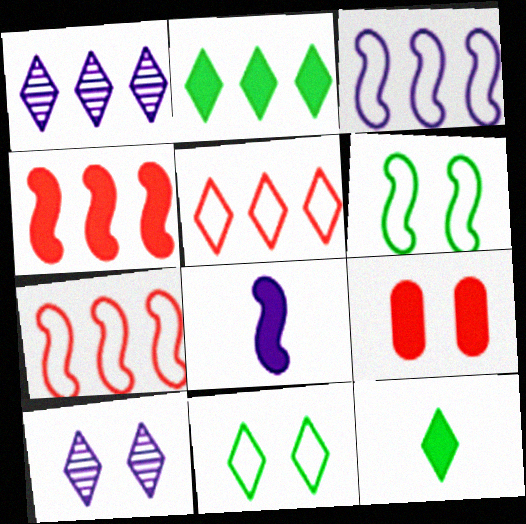[[1, 2, 5], 
[2, 8, 9], 
[5, 10, 12], 
[6, 9, 10]]